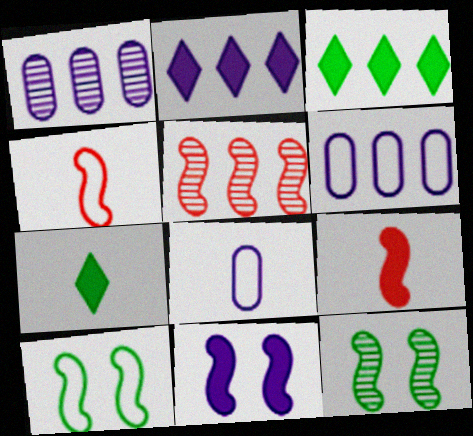[[3, 5, 6]]